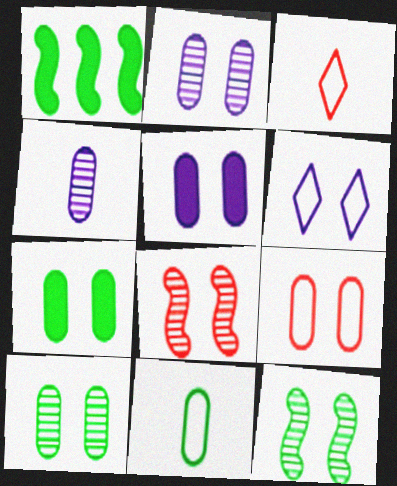[[1, 2, 3], 
[2, 7, 9], 
[5, 9, 10], 
[6, 7, 8]]